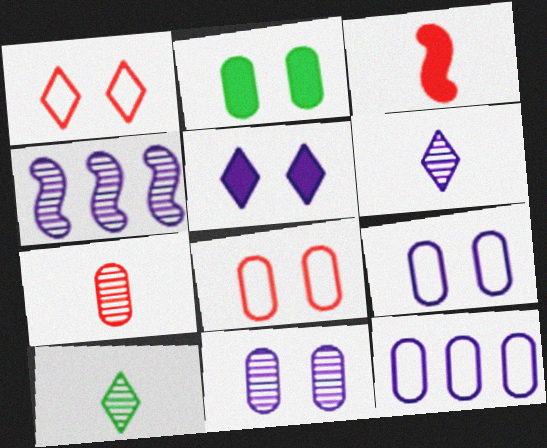[[2, 7, 12], 
[2, 8, 11], 
[4, 6, 11]]